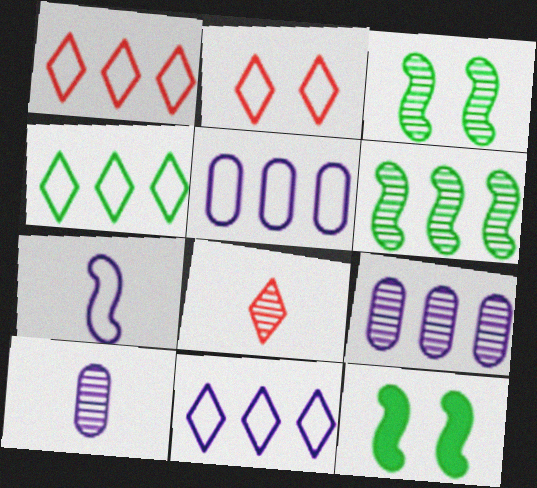[[1, 4, 11], 
[1, 10, 12], 
[3, 8, 9], 
[5, 8, 12]]